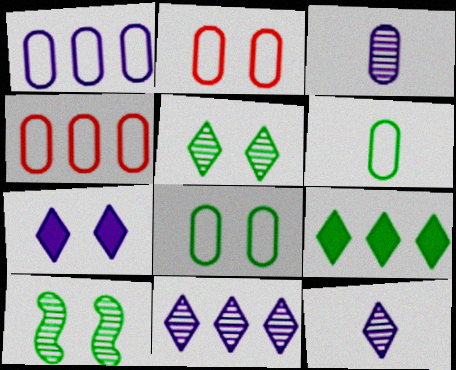[[1, 2, 6], 
[2, 7, 10], 
[6, 9, 10]]